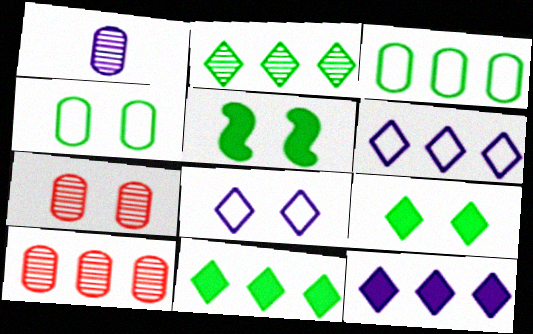[[5, 7, 8]]